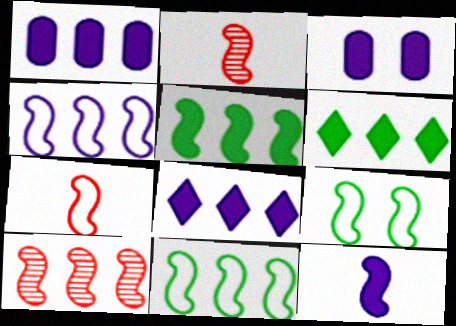[[3, 8, 12], 
[4, 5, 10], 
[4, 7, 9], 
[9, 10, 12]]